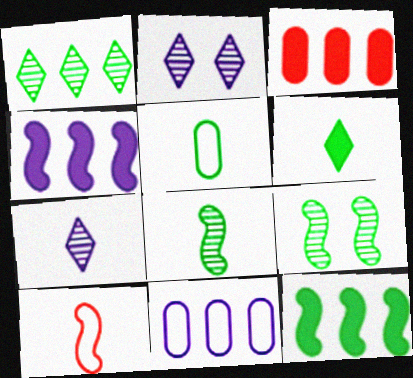[[4, 9, 10], 
[5, 6, 8]]